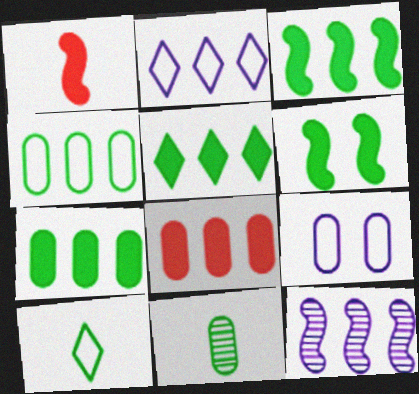[[3, 5, 7], 
[8, 9, 11]]